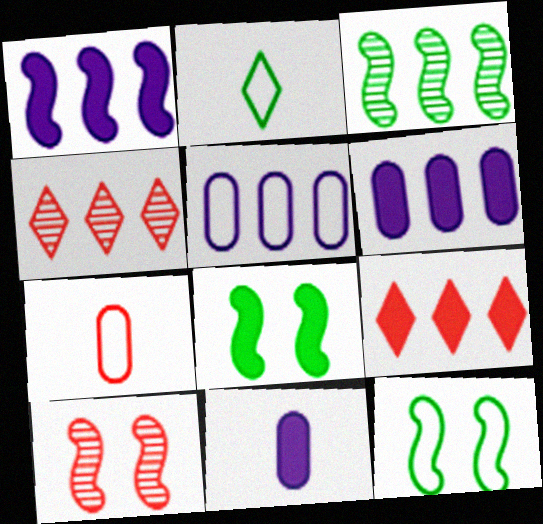[[2, 6, 10], 
[3, 5, 9], 
[4, 11, 12], 
[7, 9, 10], 
[8, 9, 11]]